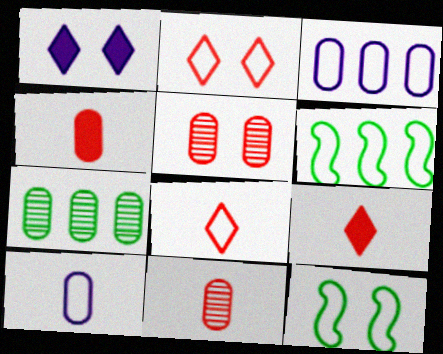[[1, 5, 12], 
[1, 6, 11], 
[2, 6, 10], 
[3, 8, 12]]